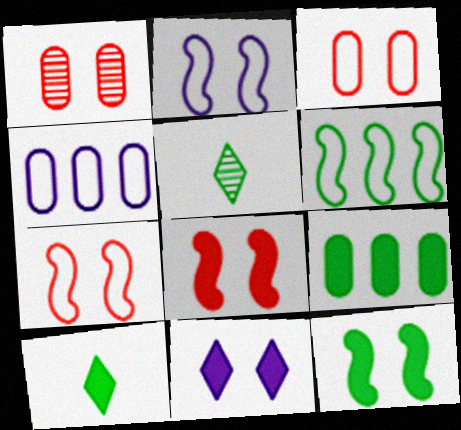[[4, 5, 8], 
[9, 10, 12]]